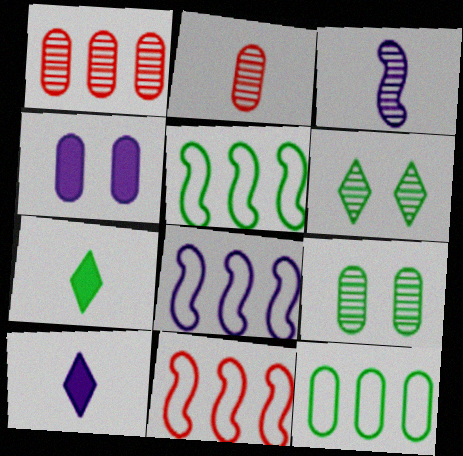[[1, 3, 6], 
[2, 4, 12], 
[5, 7, 9], 
[5, 8, 11], 
[9, 10, 11]]